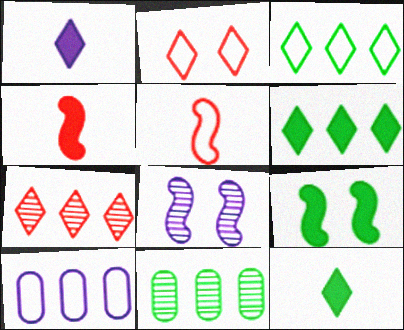[[1, 8, 10]]